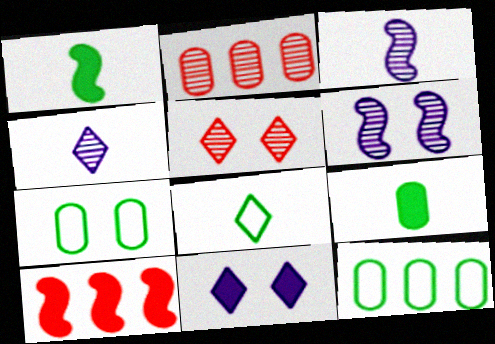[[4, 7, 10], 
[9, 10, 11]]